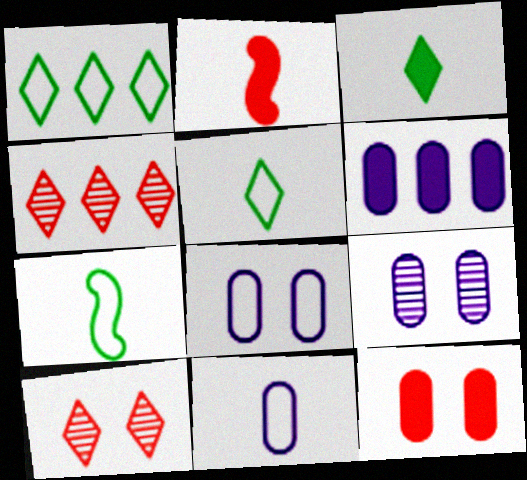[[1, 2, 9], 
[6, 7, 10], 
[6, 9, 11]]